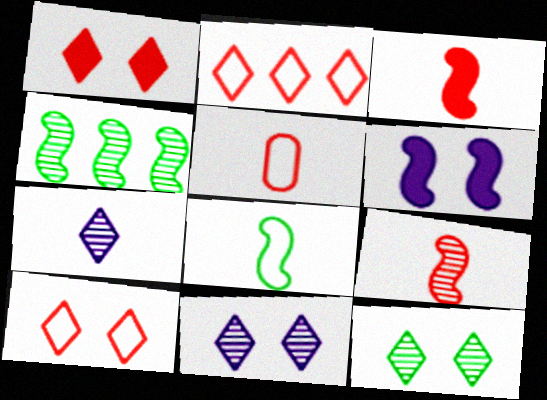[]